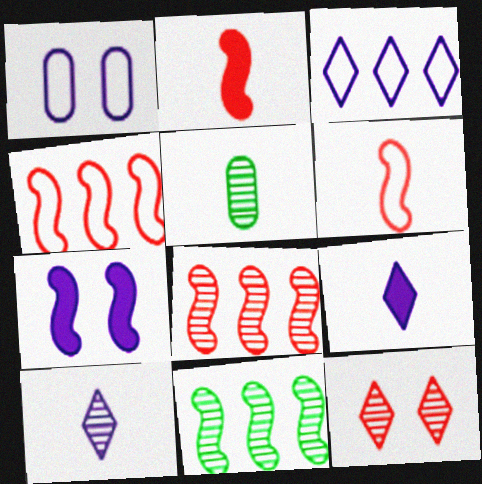[[5, 6, 9], 
[6, 7, 11]]